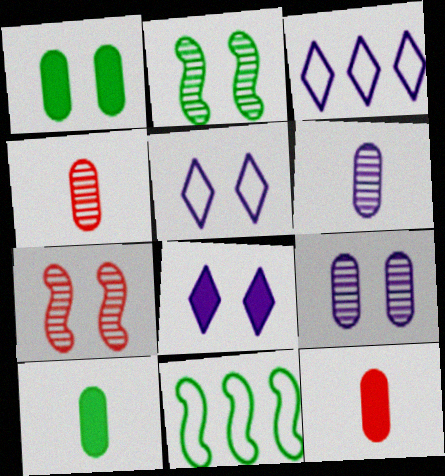[[1, 5, 7], 
[2, 3, 12], 
[3, 7, 10], 
[4, 8, 11]]